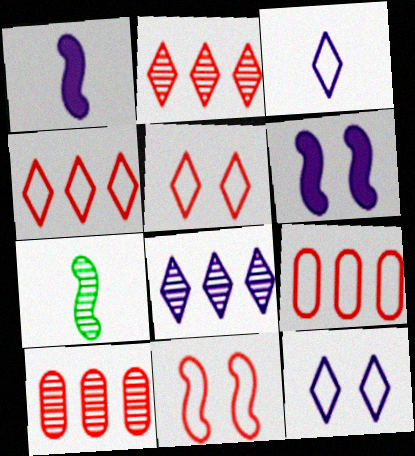[]